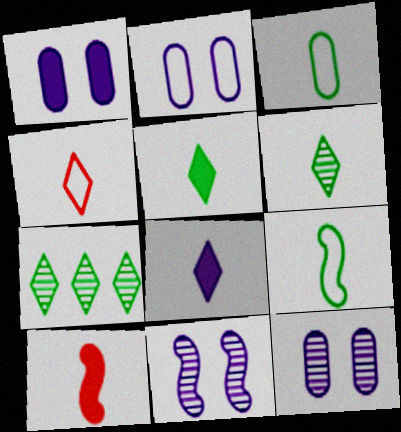[[1, 2, 12], 
[2, 7, 10], 
[4, 6, 8]]